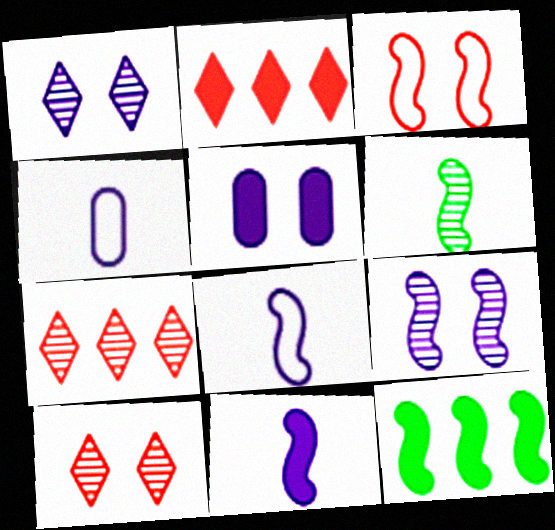[[4, 10, 12]]